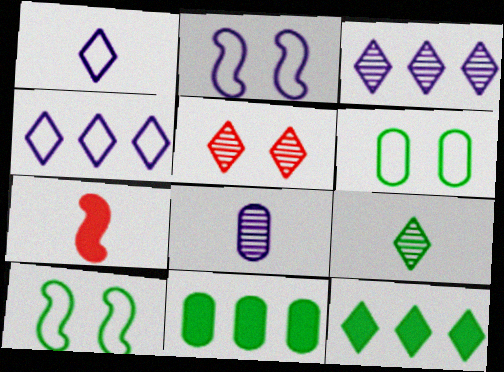[[1, 5, 12], 
[3, 5, 9], 
[3, 6, 7], 
[9, 10, 11]]